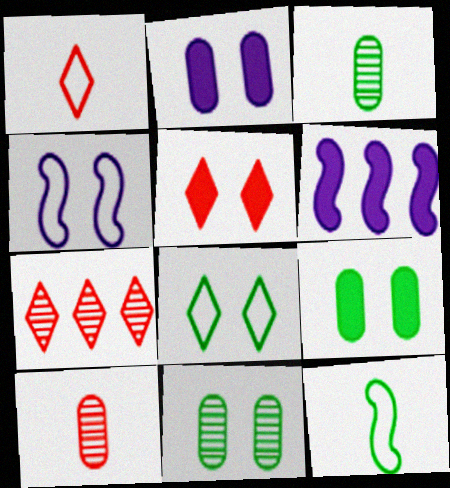[[1, 5, 7], 
[1, 6, 11], 
[2, 7, 12], 
[4, 5, 11], 
[6, 8, 10]]